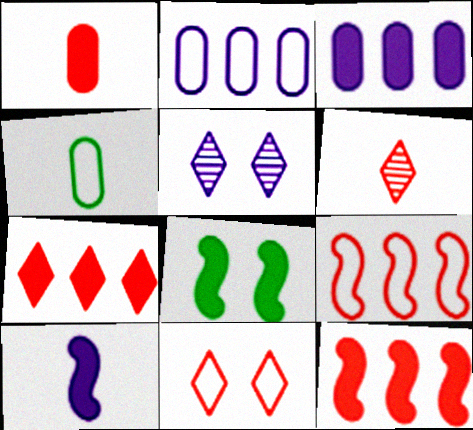[[2, 5, 10], 
[2, 6, 8], 
[4, 5, 12], 
[4, 6, 10], 
[6, 7, 11], 
[8, 10, 12]]